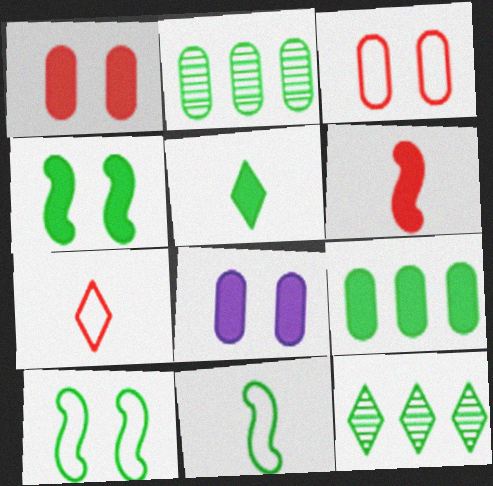[[2, 5, 10], 
[4, 5, 9]]